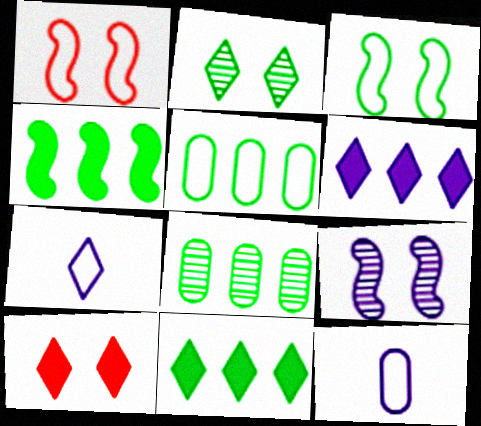[[1, 5, 7], 
[6, 9, 12]]